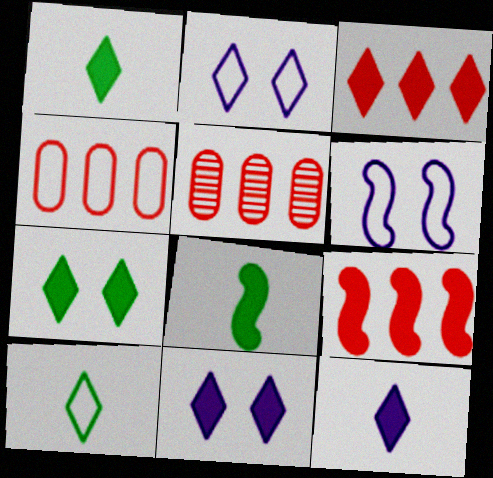[[1, 3, 11], 
[1, 5, 6], 
[2, 5, 8], 
[3, 7, 12], 
[4, 6, 10]]